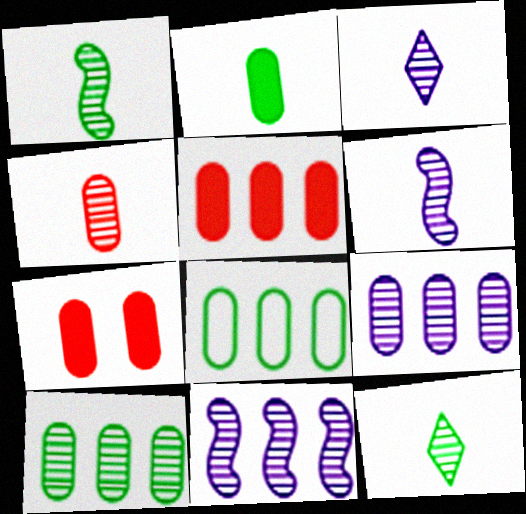[[1, 3, 4], 
[4, 6, 12], 
[5, 8, 9]]